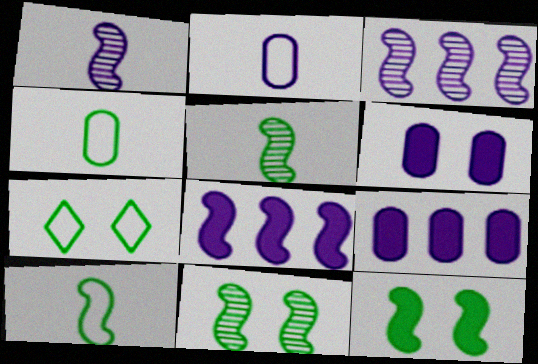[]